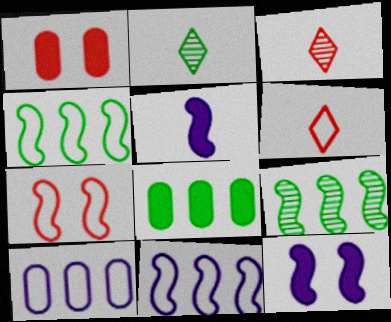[[1, 2, 11], 
[5, 7, 9]]